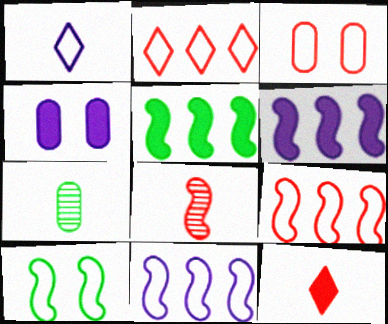[[4, 5, 12], 
[6, 8, 10]]